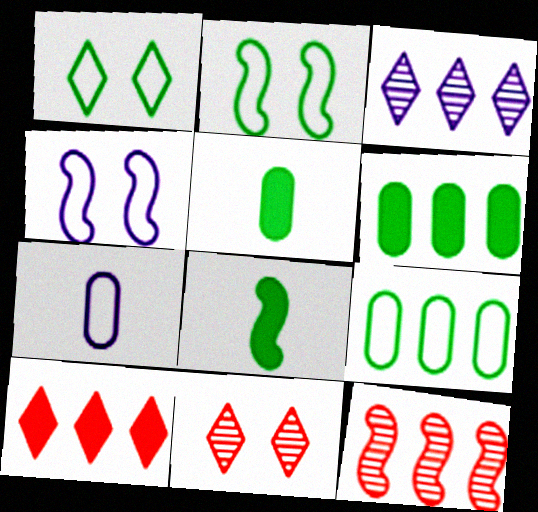[[4, 8, 12]]